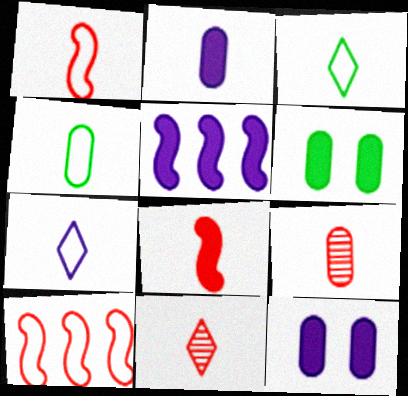[[1, 4, 7], 
[2, 4, 9]]